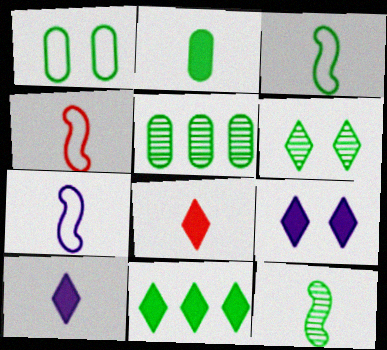[[1, 2, 5], 
[1, 11, 12], 
[3, 4, 7], 
[4, 5, 9], 
[5, 6, 12], 
[8, 9, 11]]